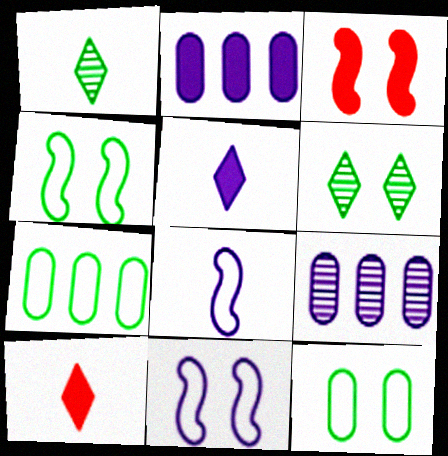[[4, 9, 10], 
[5, 9, 11]]